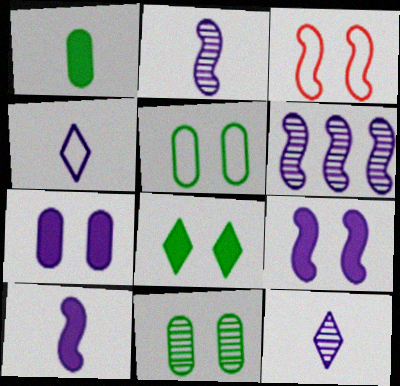[[4, 6, 7]]